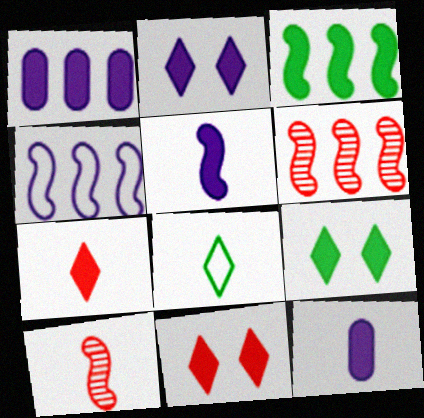[[1, 2, 5], 
[2, 9, 11], 
[3, 4, 6], 
[3, 11, 12], 
[8, 10, 12]]